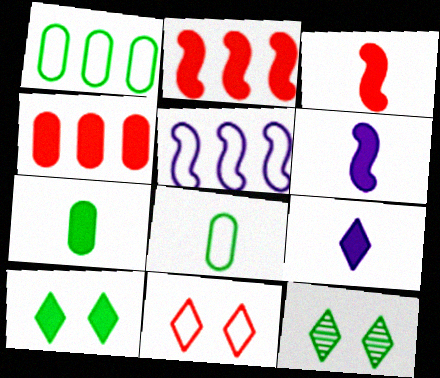[[3, 7, 9], 
[4, 6, 10], 
[5, 8, 11]]